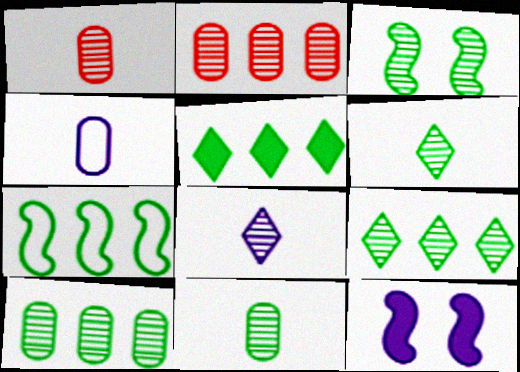[[2, 3, 8], 
[3, 6, 10], 
[3, 9, 11], 
[5, 7, 10]]